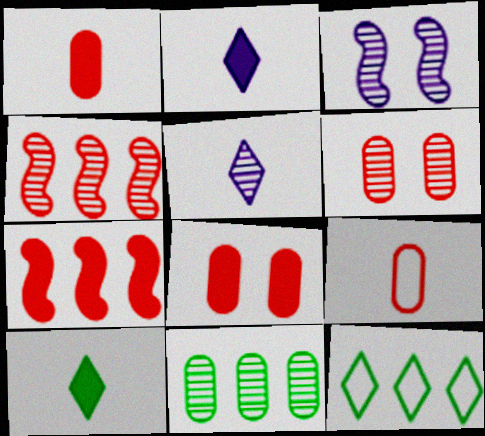[[1, 3, 12]]